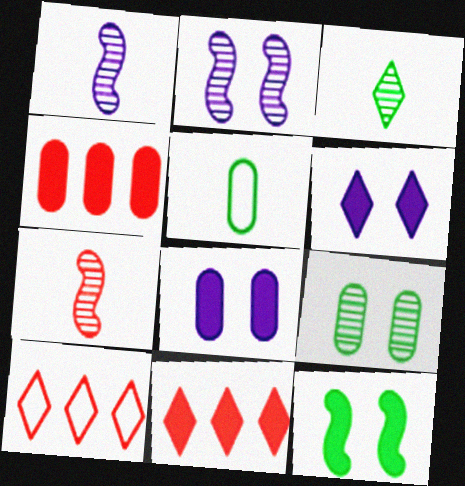[[2, 5, 11], 
[3, 6, 10]]